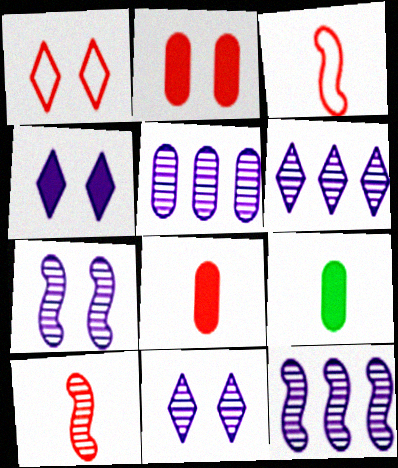[[1, 9, 12], 
[5, 6, 12]]